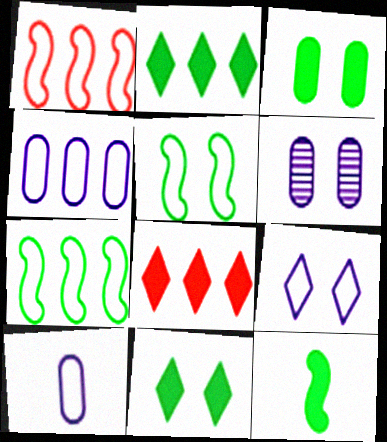[[2, 3, 12]]